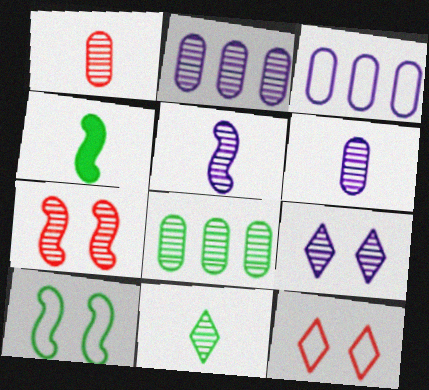[[1, 5, 11], 
[2, 4, 12], 
[2, 5, 9], 
[2, 7, 11]]